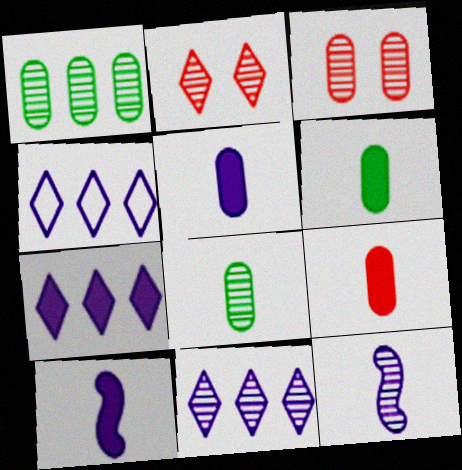[[1, 2, 12], 
[4, 7, 11], 
[5, 6, 9]]